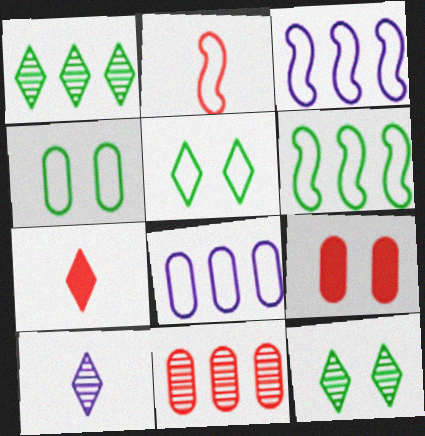[[2, 5, 8], 
[6, 9, 10]]